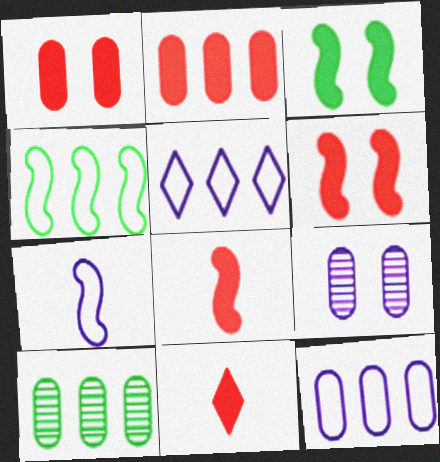[[2, 6, 11], 
[2, 10, 12], 
[4, 9, 11]]